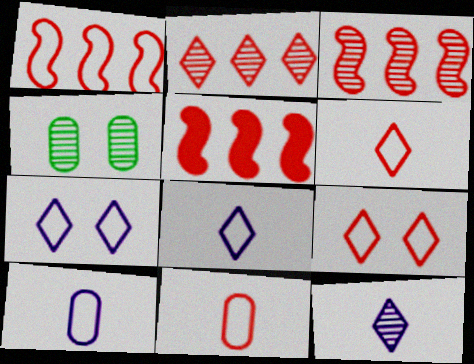[[1, 3, 5], 
[1, 9, 11], 
[3, 4, 12], 
[4, 5, 8]]